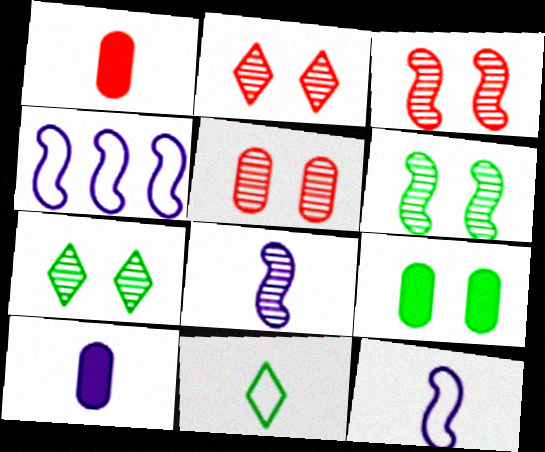[[1, 4, 7], 
[1, 8, 11], 
[2, 3, 5]]